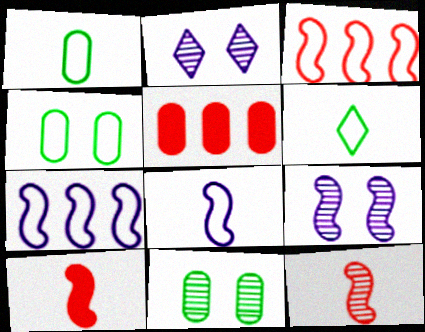[[5, 6, 9]]